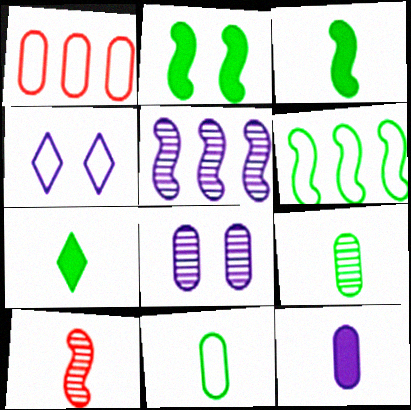[[4, 5, 12]]